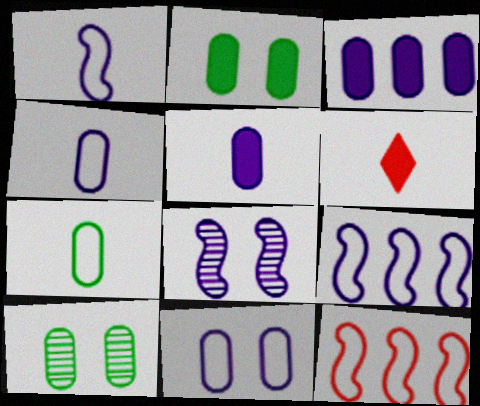[[6, 9, 10]]